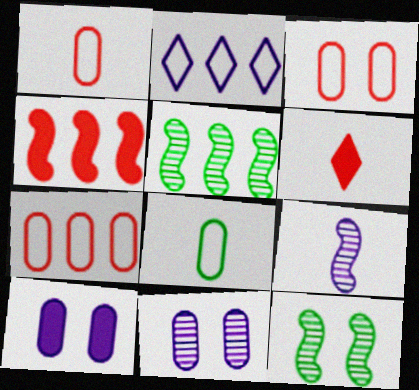[[1, 3, 7], 
[2, 9, 10], 
[6, 8, 9]]